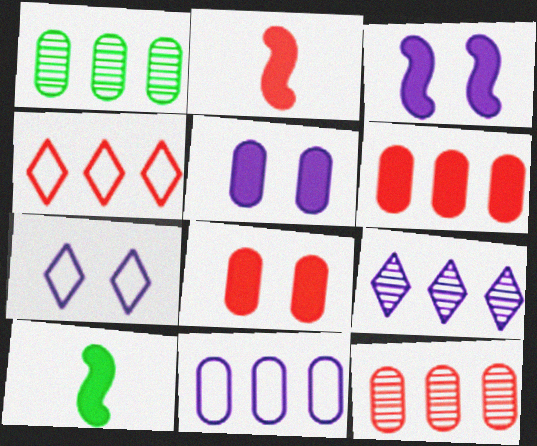[[1, 2, 7], 
[1, 6, 11], 
[7, 10, 12]]